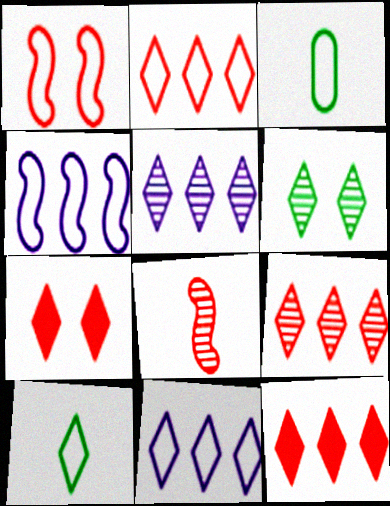[[1, 3, 11], 
[2, 9, 12], 
[5, 7, 10]]